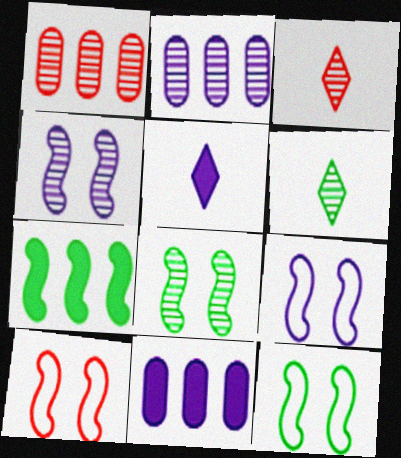[[1, 4, 6], 
[1, 5, 12], 
[2, 3, 8], 
[2, 5, 9], 
[3, 11, 12], 
[6, 10, 11], 
[9, 10, 12]]